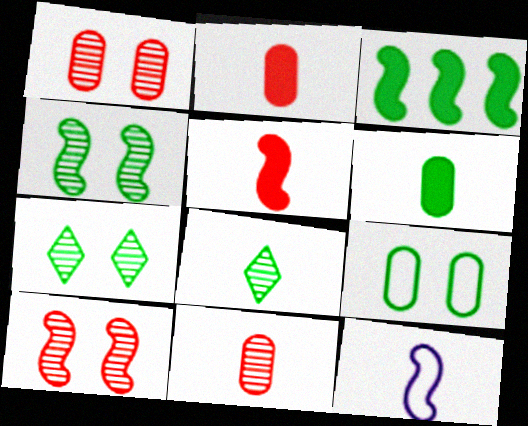[[2, 8, 12], 
[3, 8, 9], 
[3, 10, 12]]